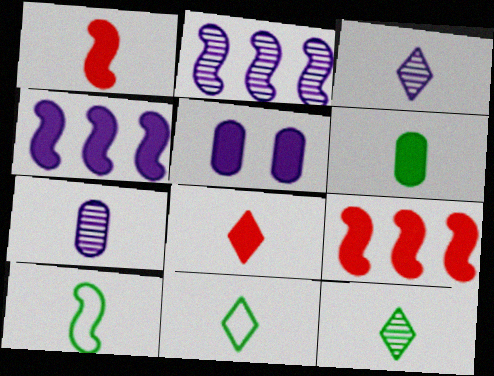[[1, 7, 11], 
[3, 8, 11], 
[6, 10, 12], 
[7, 8, 10]]